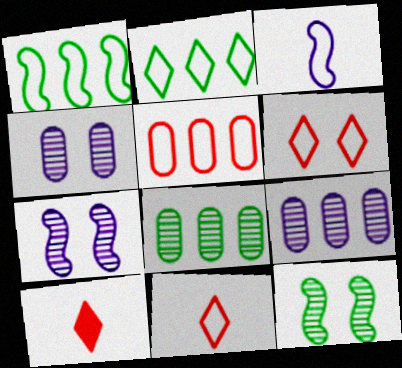[[1, 4, 10]]